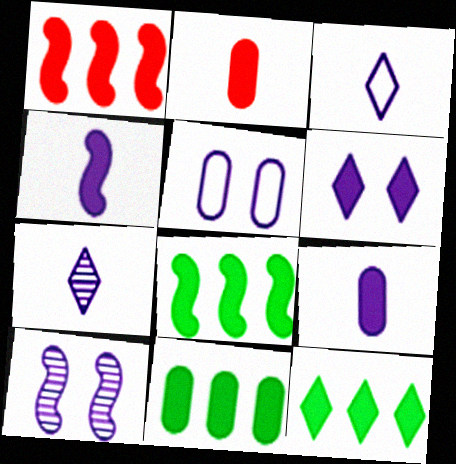[[2, 6, 8], 
[5, 6, 10], 
[8, 11, 12]]